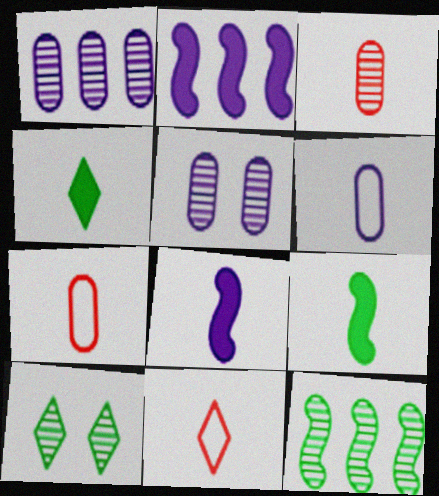[[2, 7, 10]]